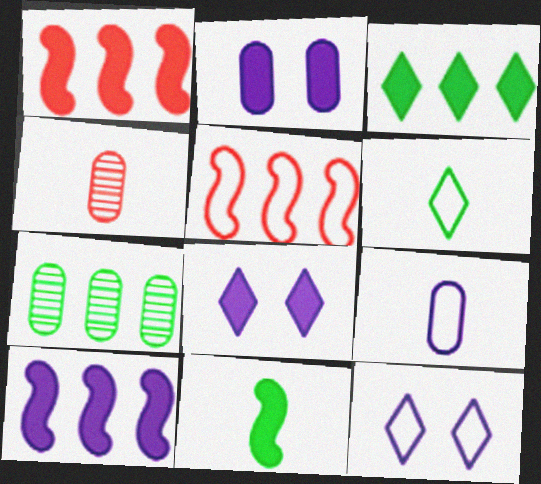[]